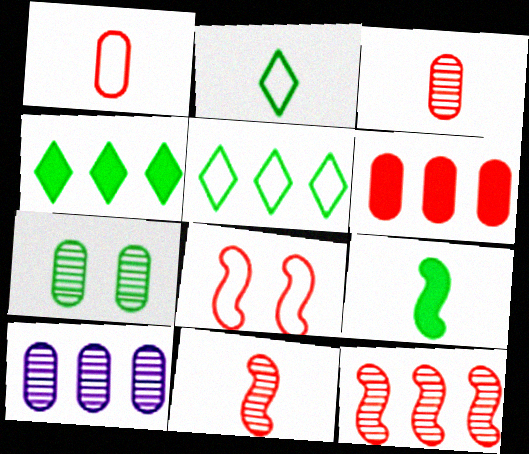[[3, 7, 10], 
[5, 7, 9]]